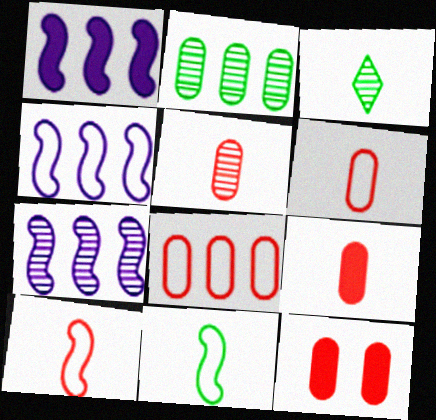[[1, 4, 7], 
[3, 4, 12], 
[5, 6, 9], 
[5, 8, 12]]